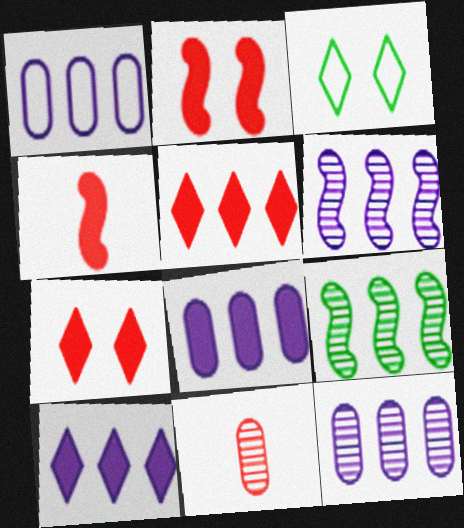[[1, 5, 9], 
[1, 6, 10], 
[1, 8, 12], 
[3, 4, 12]]